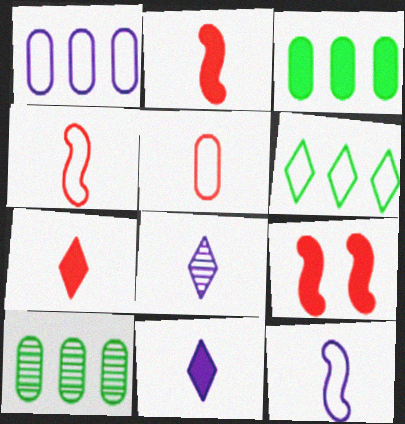[[3, 9, 11]]